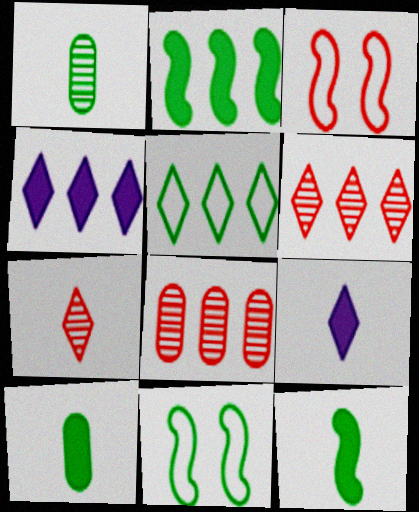[[1, 3, 4], 
[4, 5, 6], 
[8, 9, 11]]